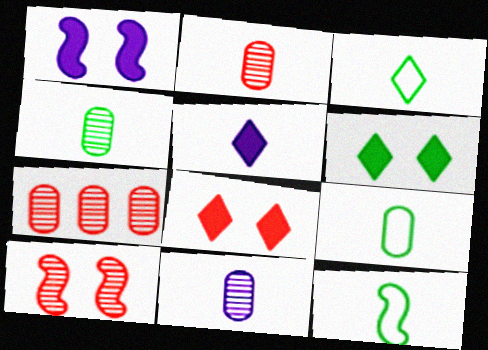[[1, 3, 7], 
[2, 4, 11], 
[2, 5, 12], 
[3, 9, 12]]